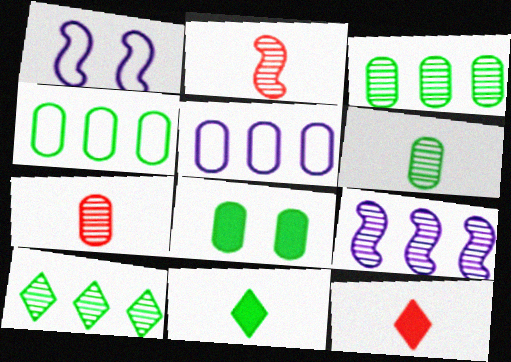[[1, 3, 12], 
[4, 6, 8], 
[5, 7, 8]]